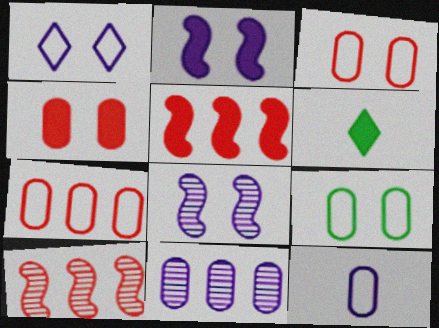[[6, 7, 8], 
[7, 9, 12]]